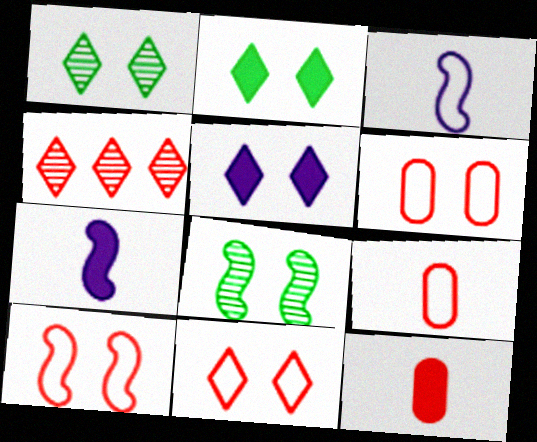[[1, 5, 11], 
[4, 10, 12], 
[5, 6, 8], 
[6, 10, 11]]